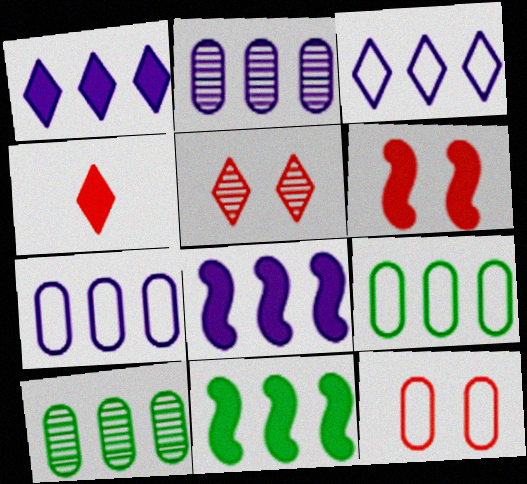[[2, 3, 8], 
[5, 6, 12]]